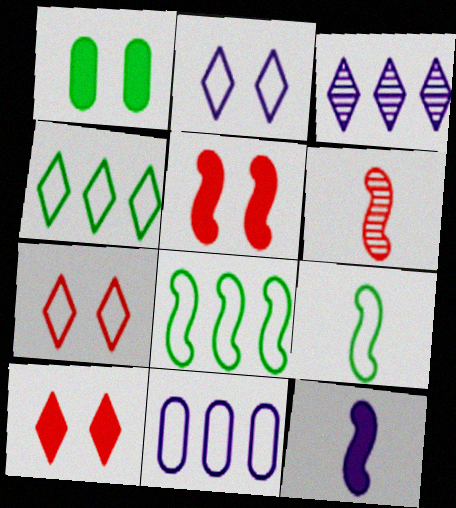[[6, 9, 12], 
[7, 9, 11]]